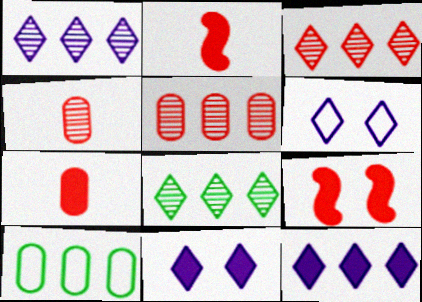[[1, 3, 8]]